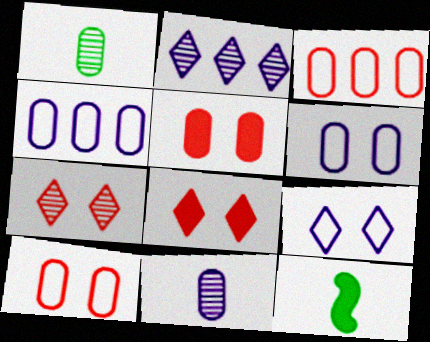[[1, 4, 5], 
[2, 10, 12], 
[4, 7, 12]]